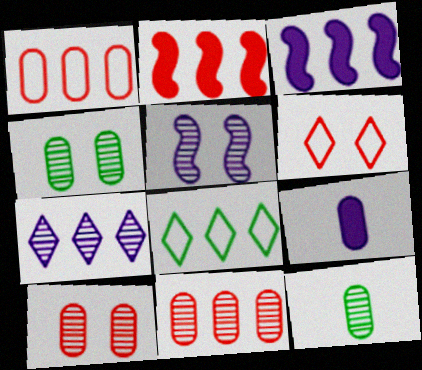[[1, 4, 9], 
[3, 6, 12], 
[3, 8, 11]]